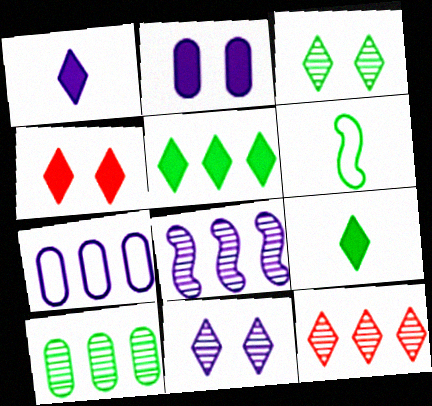[[1, 4, 5], 
[2, 6, 12], 
[8, 10, 12]]